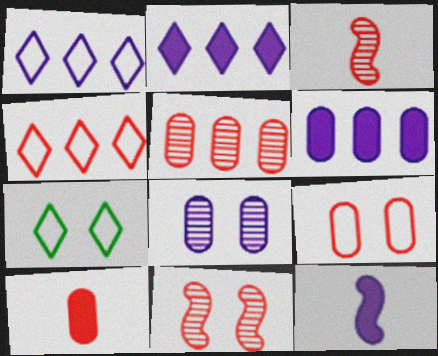[[1, 8, 12], 
[3, 6, 7], 
[4, 10, 11], 
[5, 7, 12], 
[5, 9, 10]]